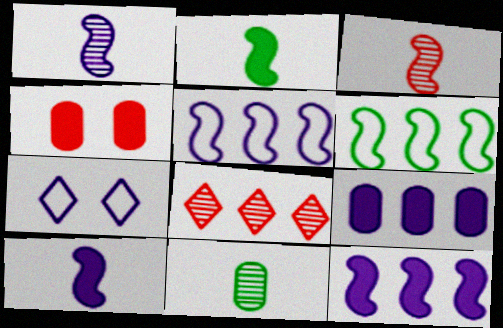[[1, 7, 9], 
[6, 8, 9]]